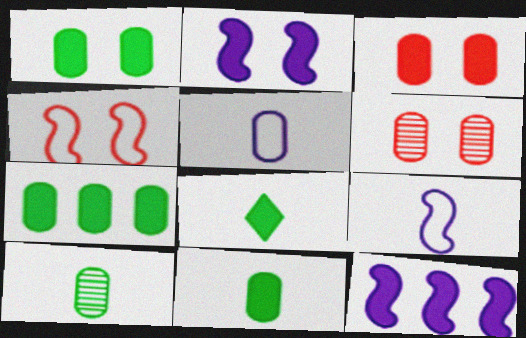[[1, 7, 11], 
[3, 8, 12], 
[5, 6, 7]]